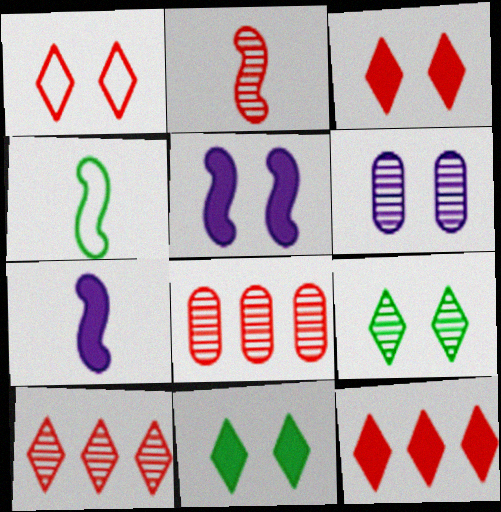[[2, 4, 7], 
[4, 6, 12]]